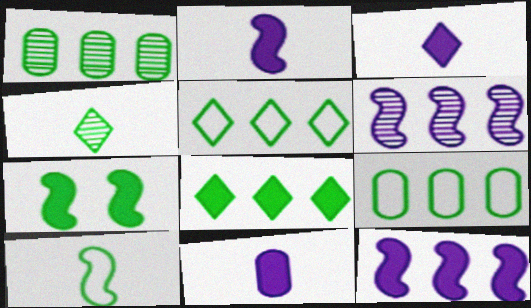[[2, 3, 11], 
[4, 7, 9]]